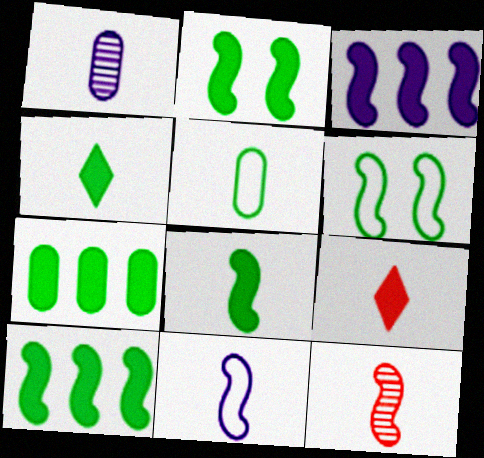[[2, 4, 7], 
[2, 8, 10], 
[3, 6, 12], 
[8, 11, 12]]